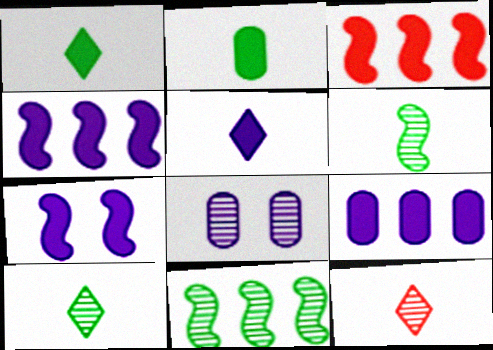[[5, 7, 9], 
[8, 11, 12]]